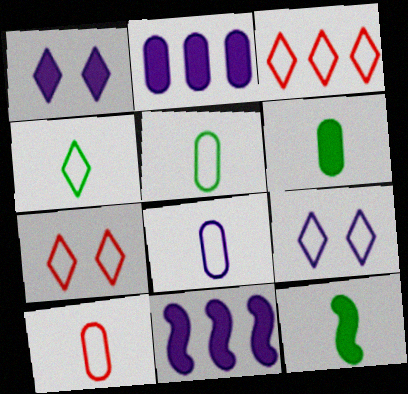[[3, 4, 9], 
[5, 8, 10]]